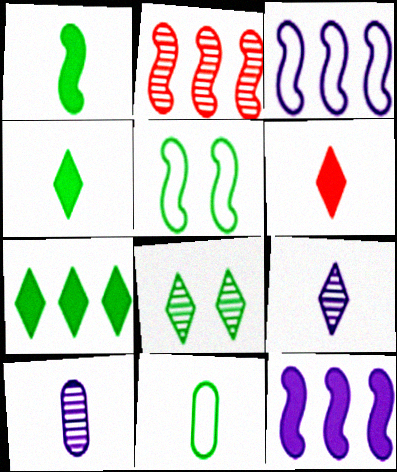[[2, 8, 10]]